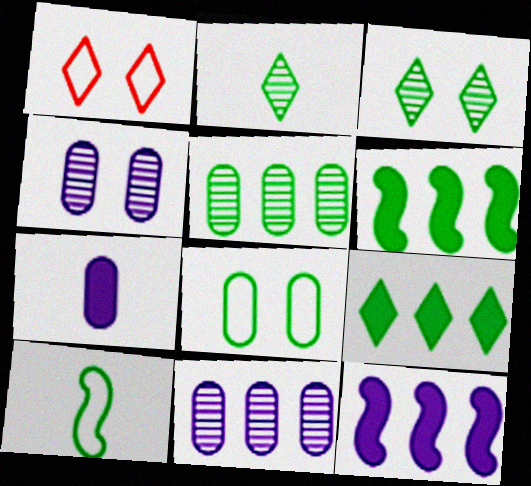[[2, 6, 8]]